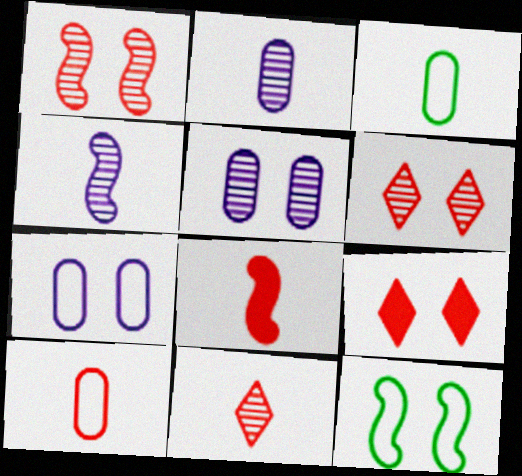[[5, 9, 12], 
[8, 10, 11]]